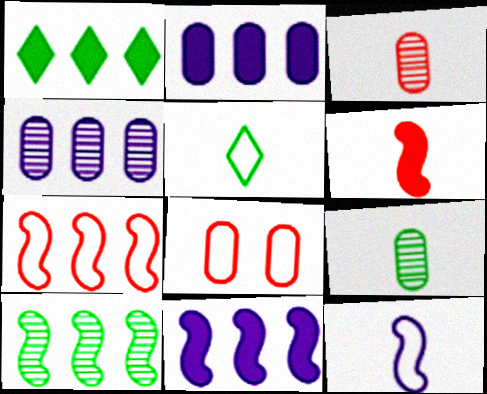[[1, 4, 7], 
[2, 8, 9], 
[7, 10, 11]]